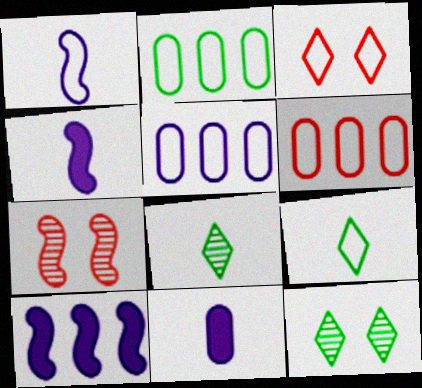[[1, 2, 3], 
[2, 5, 6], 
[4, 6, 12]]